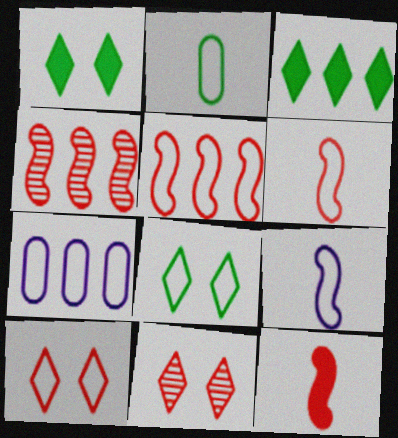[[3, 4, 7], 
[6, 7, 8]]